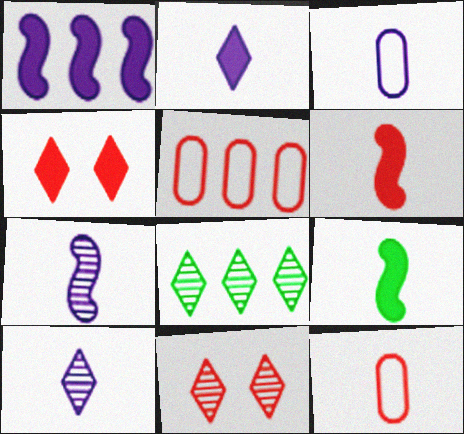[[1, 5, 8], 
[2, 3, 7], 
[5, 6, 11], 
[8, 10, 11], 
[9, 10, 12]]